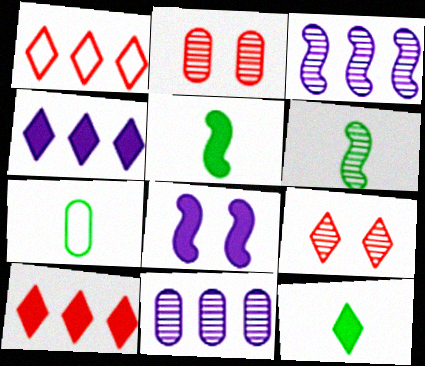[[6, 7, 12], 
[6, 9, 11]]